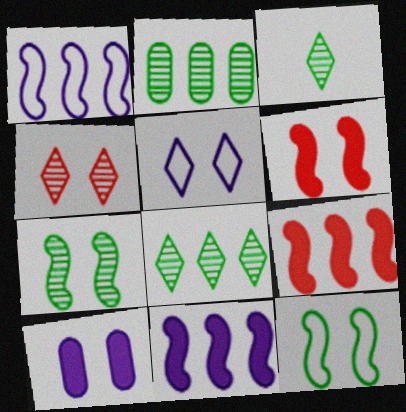[[2, 3, 7], 
[4, 10, 12]]